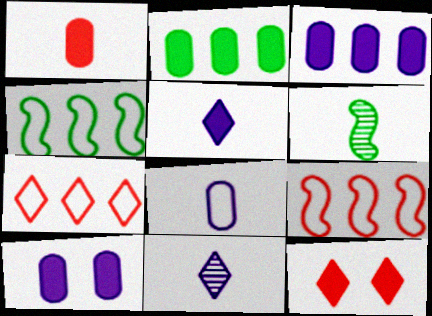[[1, 2, 10], 
[6, 7, 10]]